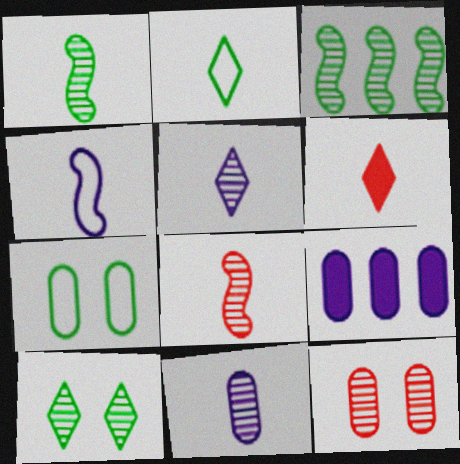[[2, 5, 6], 
[3, 5, 12]]